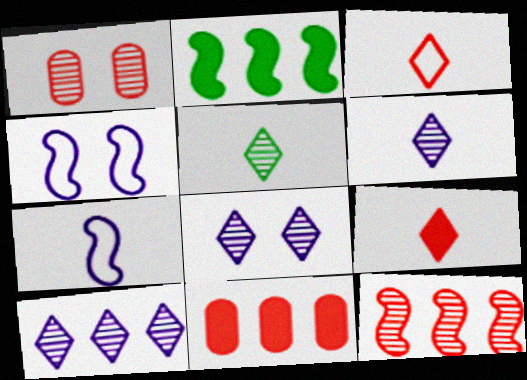[[4, 5, 11], 
[6, 8, 10]]